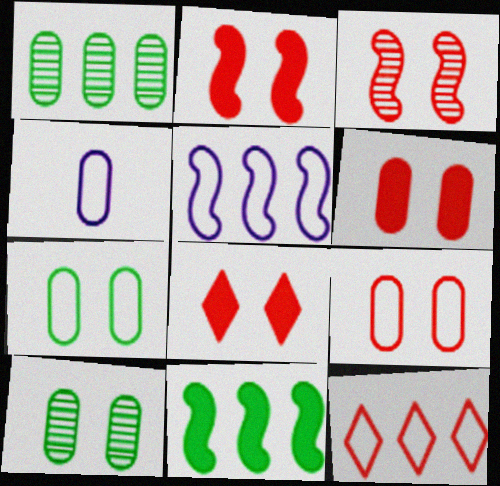[[1, 4, 6], 
[2, 6, 8], 
[3, 8, 9]]